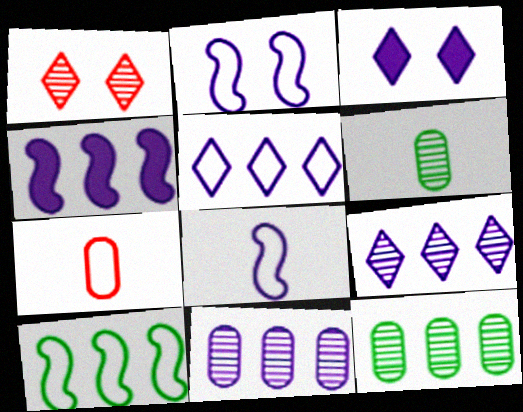[[3, 8, 11], 
[4, 5, 11]]